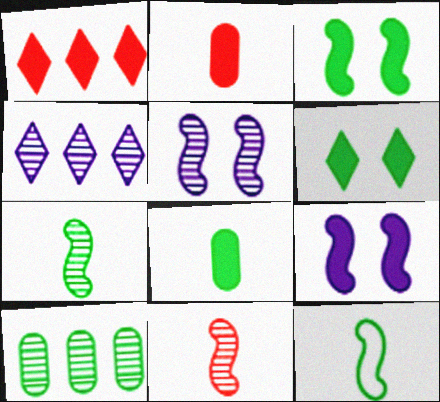[[1, 8, 9], 
[6, 10, 12]]